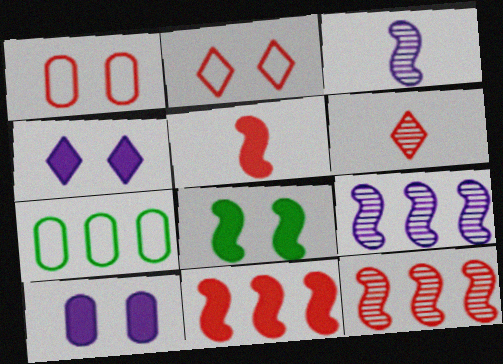[[1, 6, 11]]